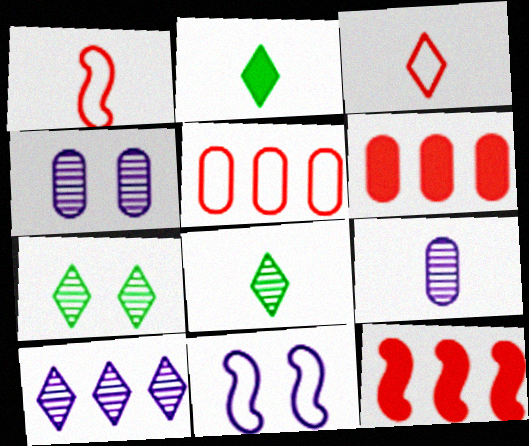[[1, 2, 9], 
[6, 8, 11]]